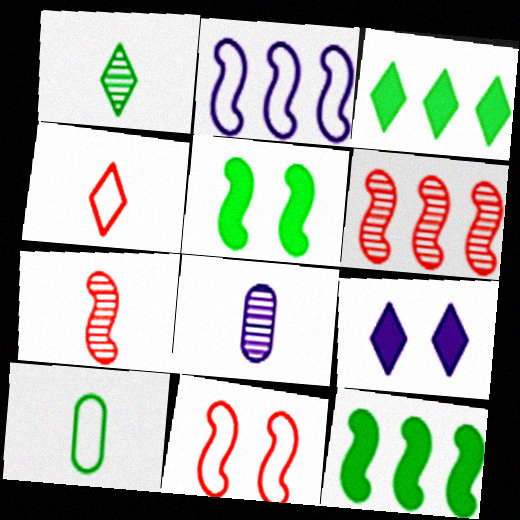[[1, 7, 8], 
[2, 5, 7], 
[2, 6, 12], 
[2, 8, 9], 
[3, 8, 11], 
[6, 9, 10]]